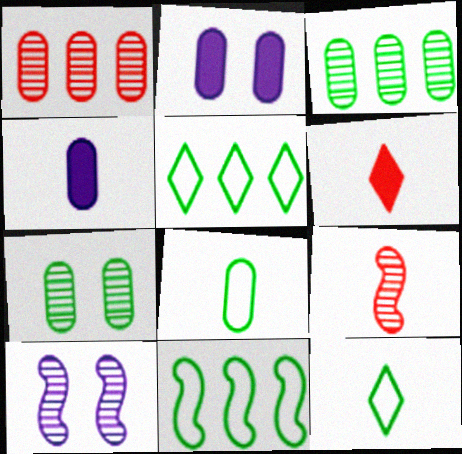[[1, 2, 8], 
[2, 5, 9], 
[4, 9, 12]]